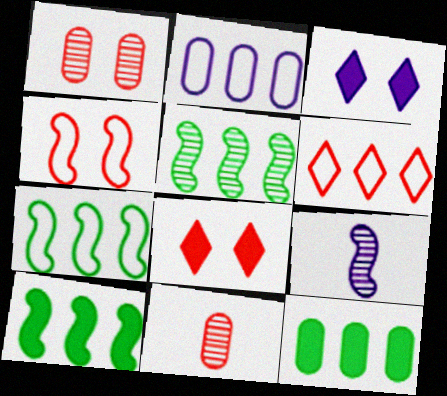[[1, 4, 8], 
[2, 3, 9], 
[2, 6, 7], 
[3, 7, 11], 
[4, 9, 10], 
[5, 7, 10]]